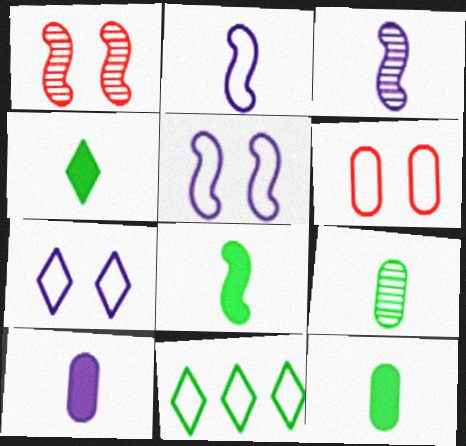[[1, 10, 11], 
[2, 6, 11], 
[4, 8, 12]]